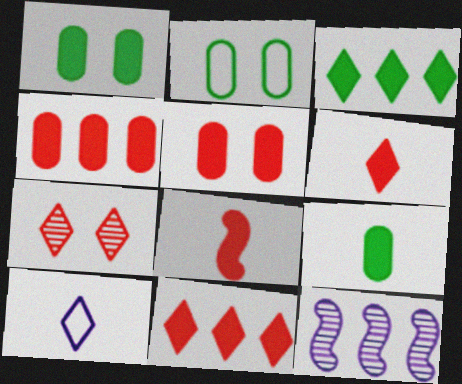[[2, 6, 12], 
[3, 7, 10], 
[5, 8, 11]]